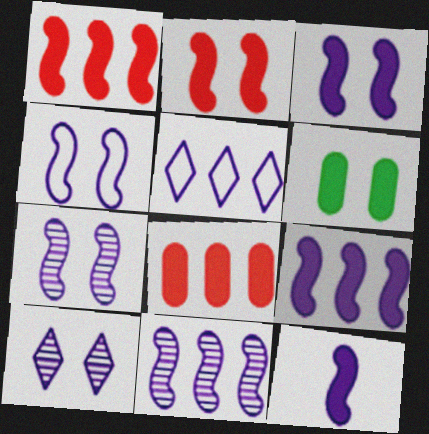[[3, 4, 7], 
[3, 9, 12], 
[4, 11, 12]]